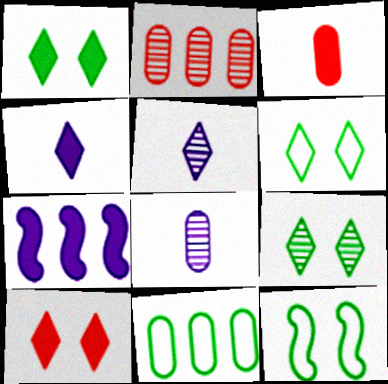[[1, 3, 7], 
[1, 6, 9], 
[2, 4, 12]]